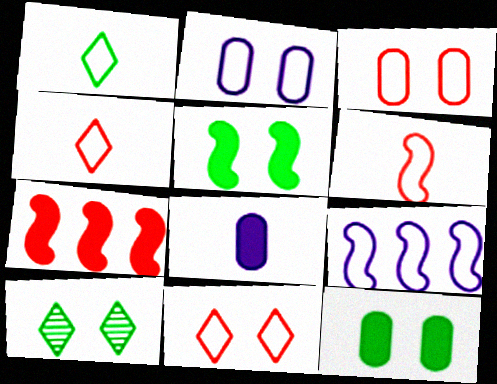[[1, 3, 9]]